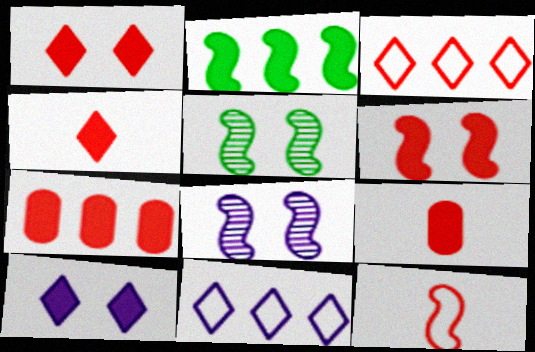[[2, 8, 12], 
[2, 9, 10], 
[4, 6, 7], 
[5, 9, 11]]